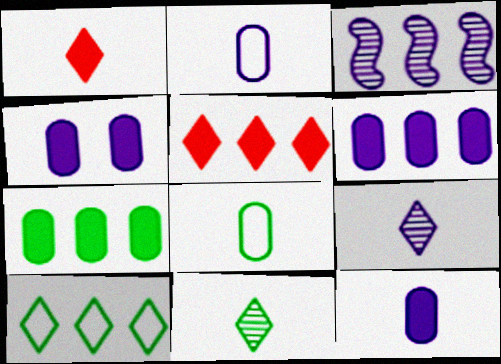[[4, 6, 12]]